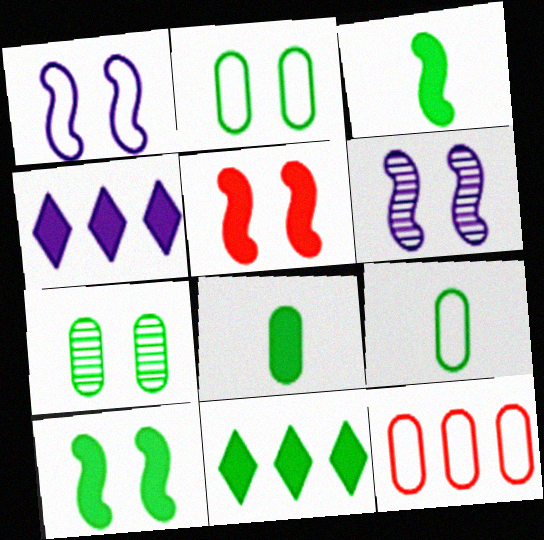[[4, 5, 8], 
[8, 10, 11]]